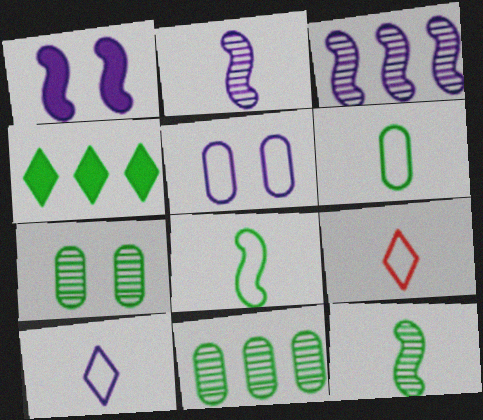[[1, 9, 11], 
[4, 7, 8]]